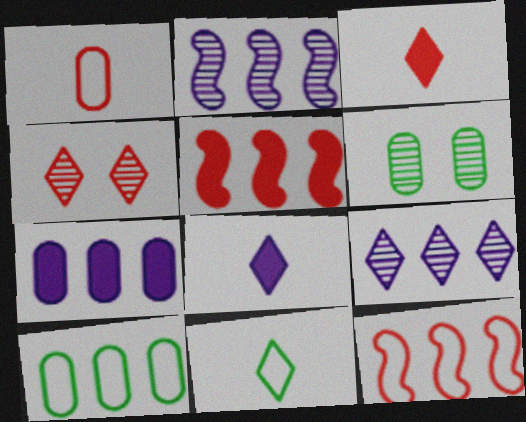[[1, 4, 5], 
[1, 6, 7], 
[5, 9, 10], 
[6, 8, 12]]